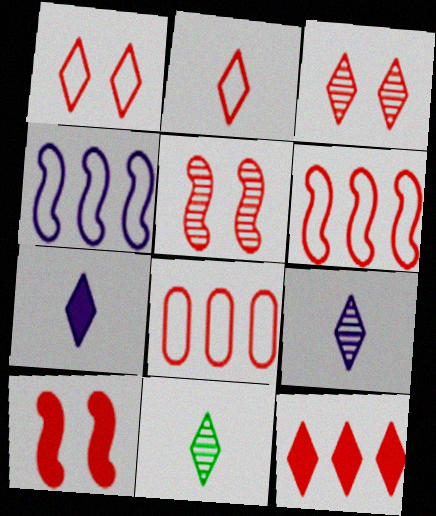[[2, 3, 12], 
[2, 7, 11]]